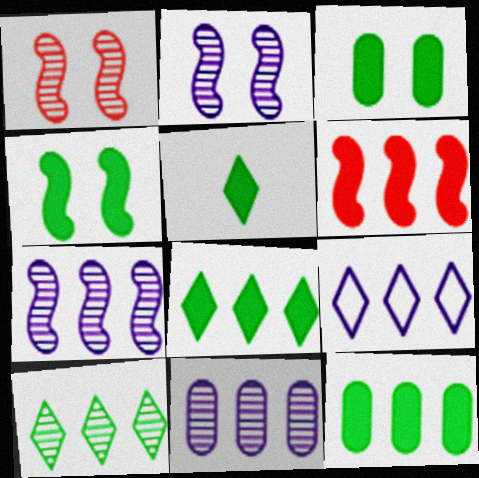[[4, 5, 12]]